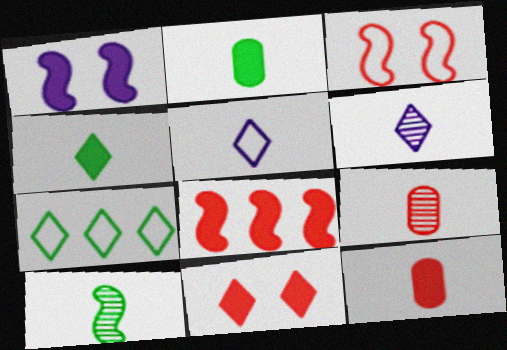[[1, 7, 9], 
[5, 10, 12], 
[6, 7, 11], 
[6, 9, 10], 
[8, 11, 12]]